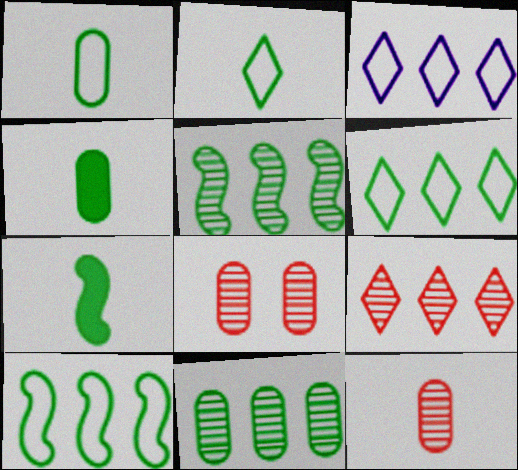[[3, 7, 8]]